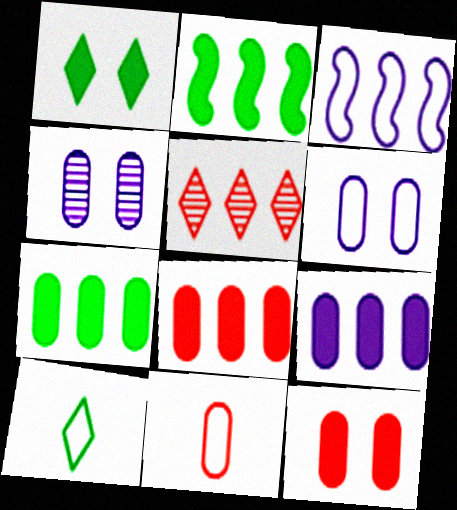[[3, 5, 7], 
[4, 7, 11], 
[7, 8, 9]]